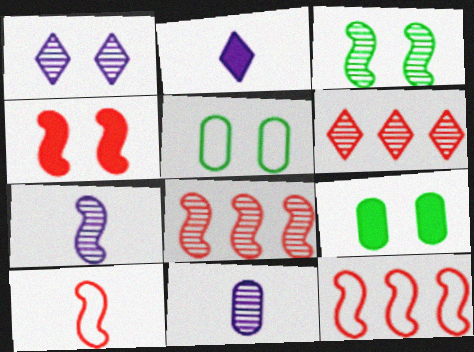[[1, 4, 5], 
[2, 5, 8], 
[3, 6, 11], 
[3, 7, 8], 
[4, 8, 10]]